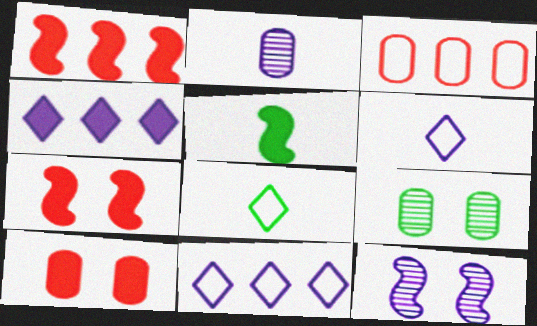[[1, 6, 9], 
[4, 5, 10]]